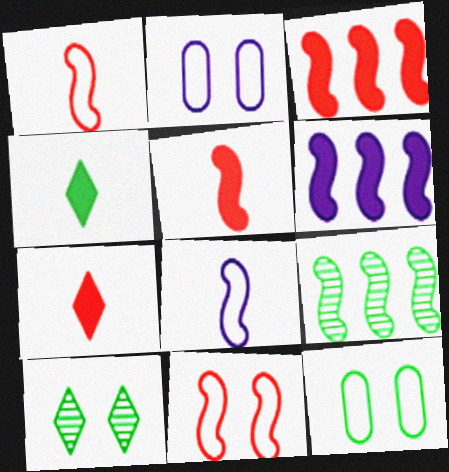[[2, 7, 9], 
[4, 9, 12]]